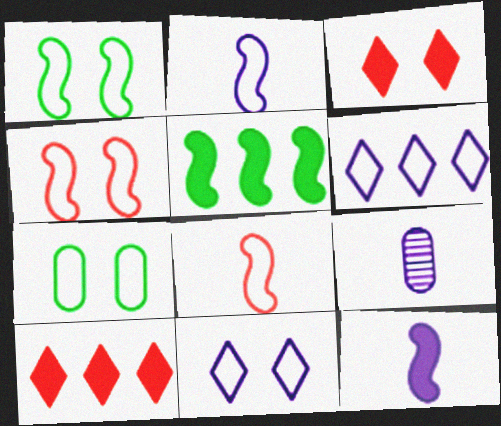[[1, 9, 10], 
[4, 7, 11], 
[6, 7, 8]]